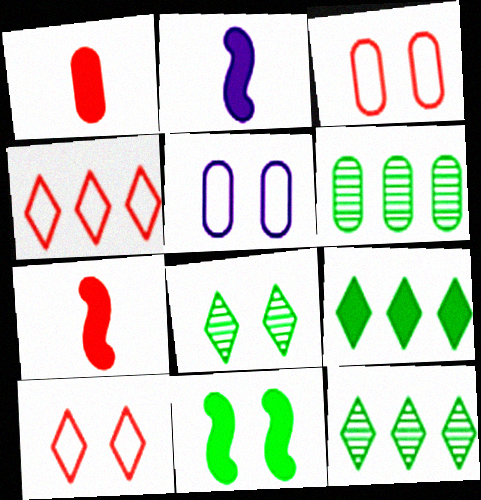[[1, 5, 6], 
[2, 3, 12], 
[2, 6, 10], 
[5, 7, 12]]